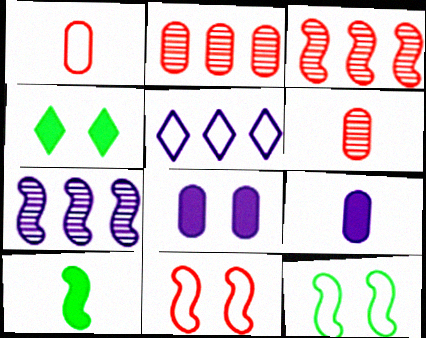[[1, 4, 7], 
[1, 5, 12], 
[7, 10, 11]]